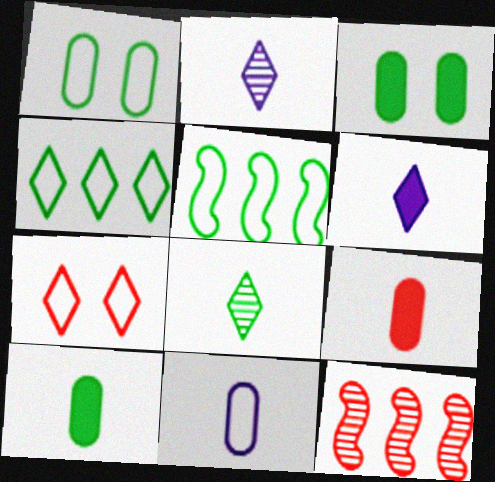[[1, 6, 12], 
[3, 5, 8], 
[5, 7, 11], 
[7, 9, 12]]